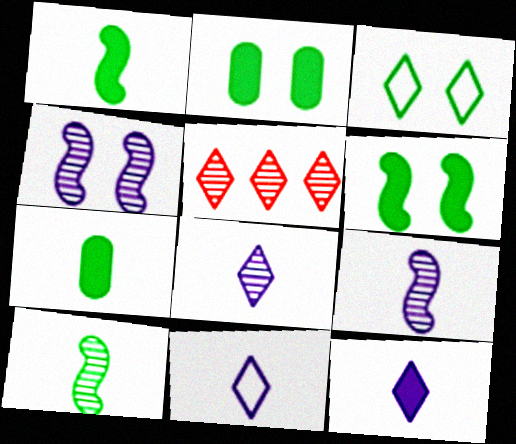[[3, 5, 12], 
[8, 11, 12]]